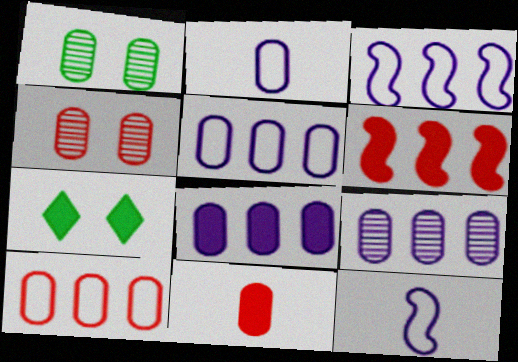[[1, 5, 11], 
[4, 10, 11], 
[5, 8, 9]]